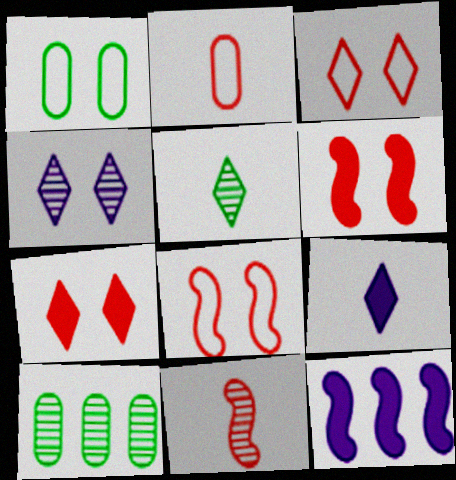[[1, 4, 6], 
[4, 10, 11], 
[8, 9, 10]]